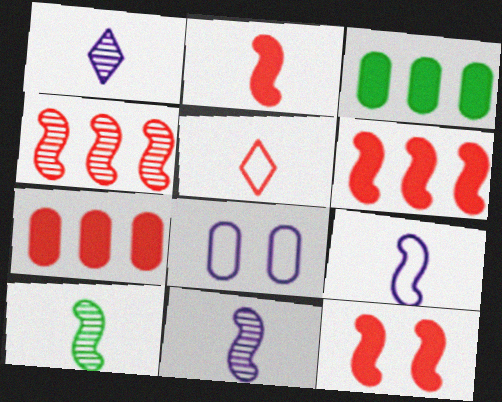[[2, 6, 12], 
[2, 9, 10]]